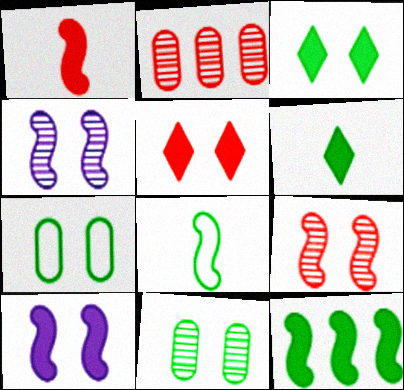[[1, 10, 12], 
[4, 5, 7]]